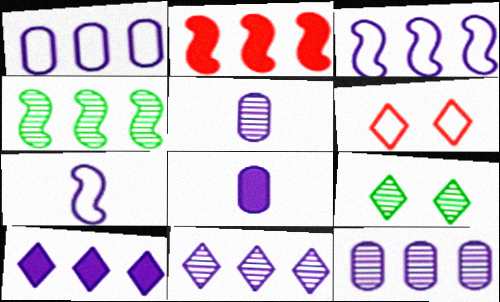[[2, 3, 4], 
[3, 10, 12], 
[4, 6, 8]]